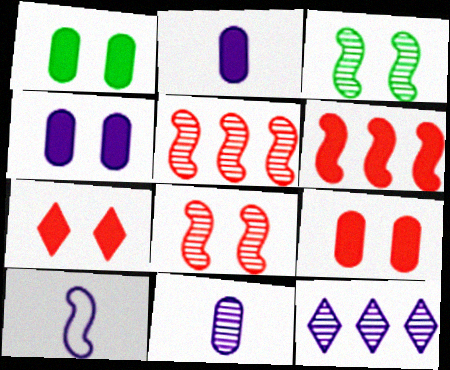[[1, 4, 9], 
[3, 6, 10], 
[4, 10, 12]]